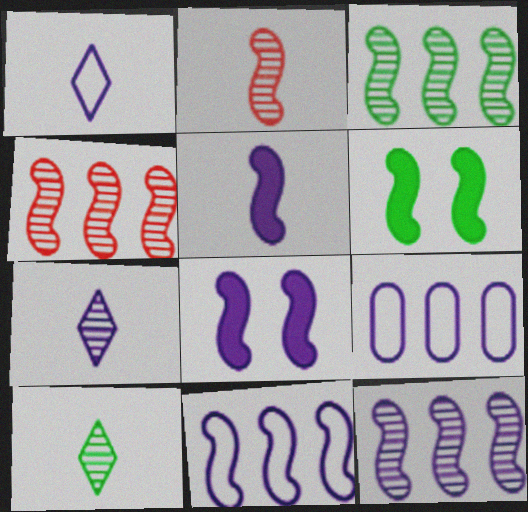[[2, 6, 11], 
[3, 4, 12], 
[7, 8, 9]]